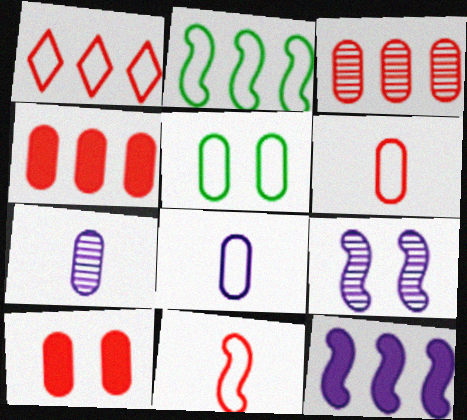[[3, 6, 10], 
[4, 5, 7]]